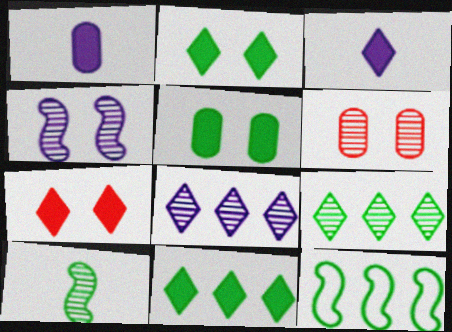[[3, 6, 12], 
[3, 7, 11], 
[6, 8, 10]]